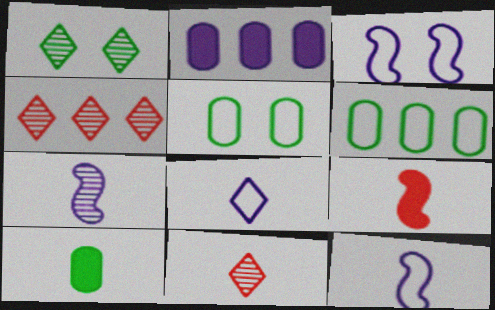[[3, 4, 10], 
[10, 11, 12]]